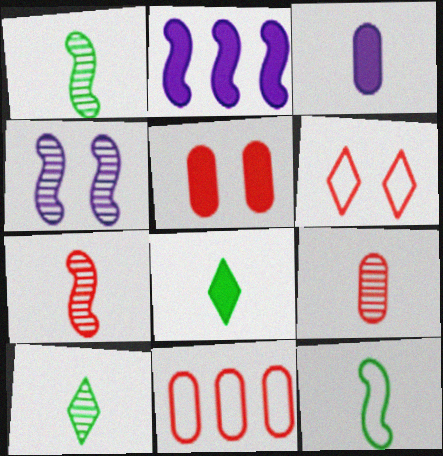[[2, 5, 8], 
[4, 8, 11], 
[5, 9, 11]]